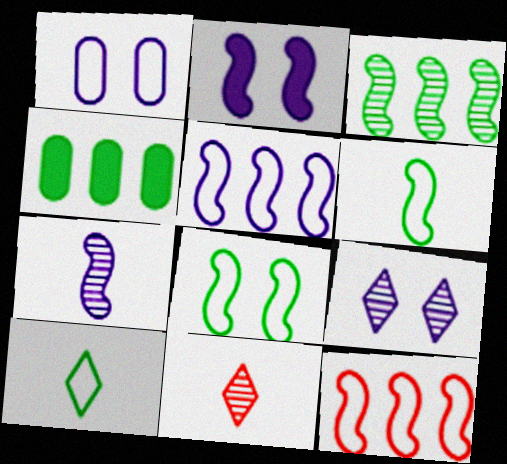[[1, 2, 9], 
[1, 10, 12], 
[2, 5, 7]]